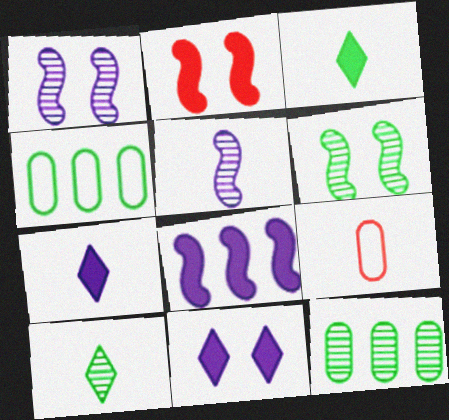[[3, 4, 6], 
[3, 5, 9], 
[6, 10, 12]]